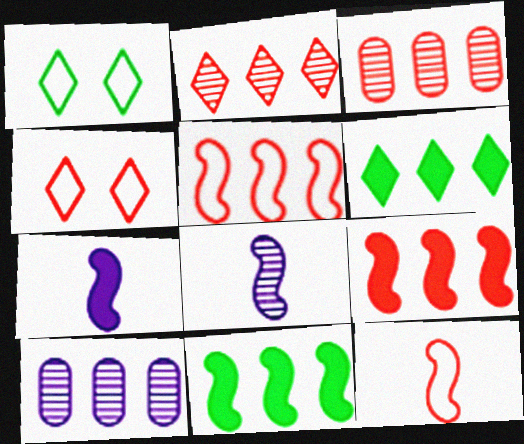[[1, 3, 7], 
[5, 6, 10]]